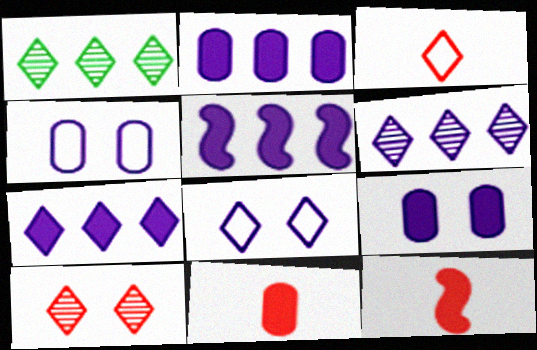[[1, 4, 12], 
[2, 5, 7]]